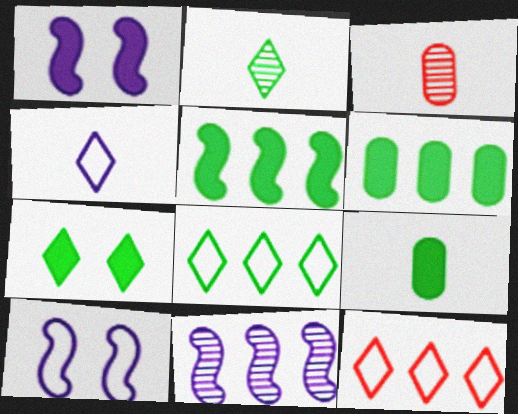[[1, 3, 8], 
[2, 7, 8], 
[5, 7, 9], 
[6, 11, 12]]